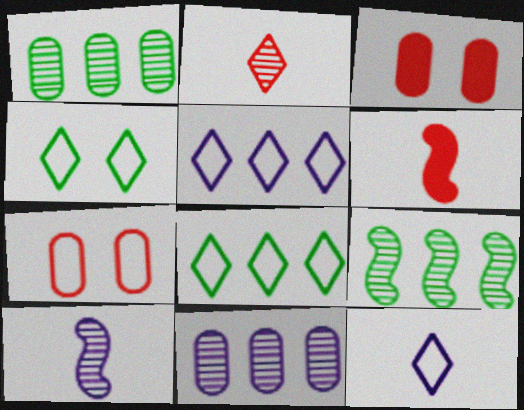[[3, 8, 10], 
[3, 9, 12], 
[4, 6, 11]]